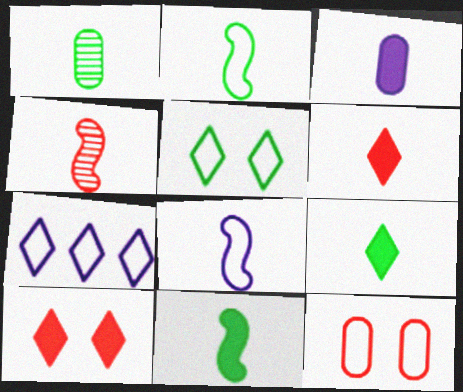[[1, 2, 9], 
[1, 6, 8], 
[2, 7, 12], 
[3, 6, 11], 
[4, 8, 11]]